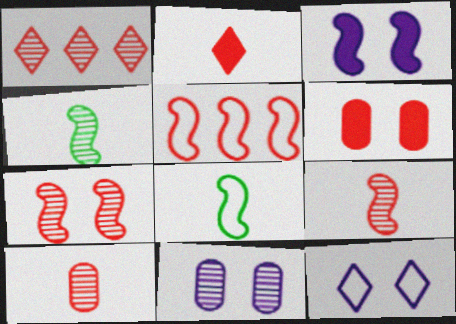[[1, 4, 11], 
[1, 7, 10], 
[3, 4, 5], 
[3, 11, 12]]